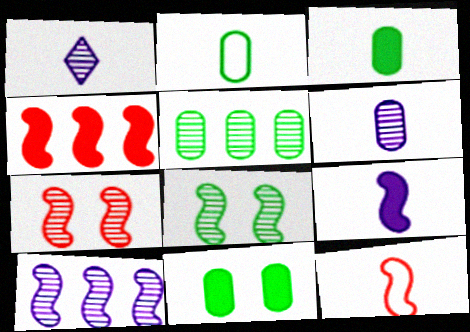[[1, 3, 12], 
[1, 5, 7], 
[2, 5, 11], 
[4, 7, 12]]